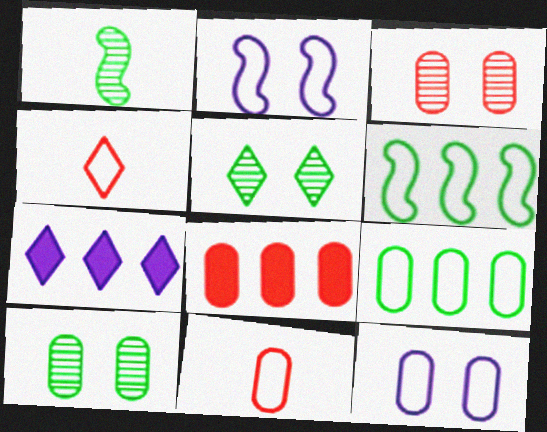[[2, 4, 9], 
[3, 8, 11], 
[4, 5, 7], 
[4, 6, 12], 
[9, 11, 12]]